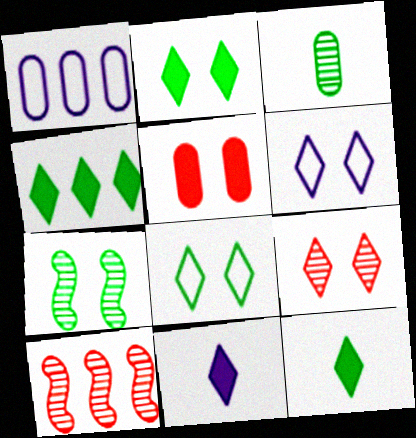[[1, 3, 5], 
[1, 4, 10], 
[2, 4, 12], 
[2, 6, 9], 
[5, 6, 7]]